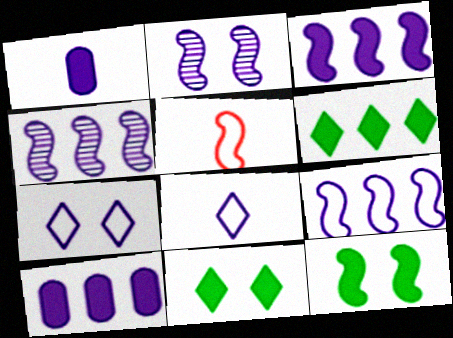[[1, 4, 7], 
[2, 8, 10], 
[3, 4, 9], 
[4, 5, 12]]